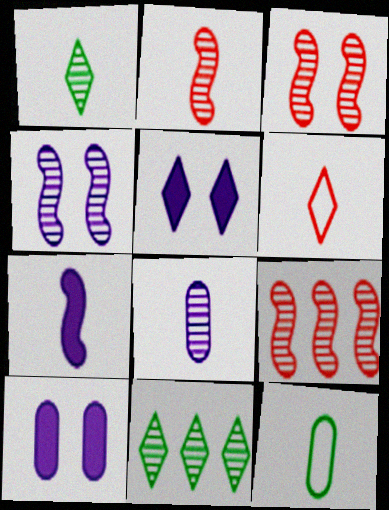[[1, 2, 8], 
[2, 3, 9], 
[3, 8, 11], 
[5, 6, 11], 
[5, 9, 12]]